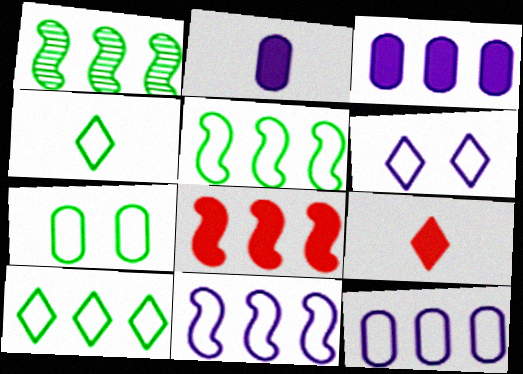[[1, 8, 11], 
[4, 5, 7]]